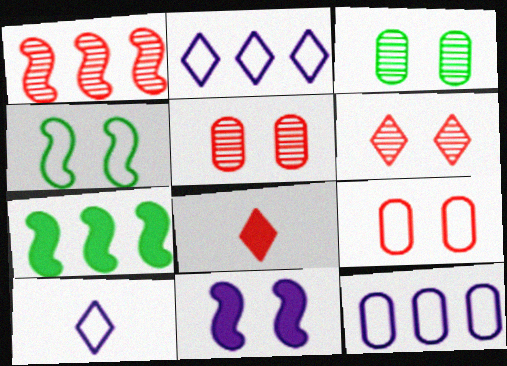[[1, 8, 9], 
[5, 7, 10]]